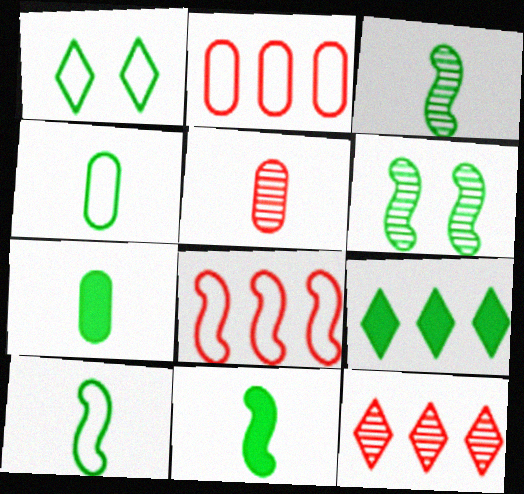[[3, 10, 11], 
[4, 6, 9]]